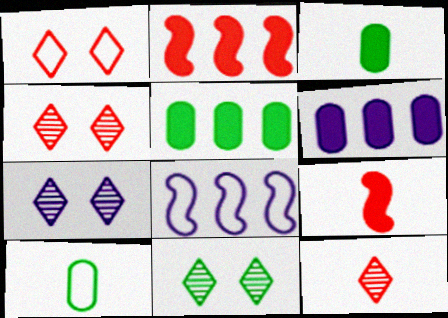[[1, 8, 10], 
[2, 7, 10], 
[3, 4, 8], 
[4, 7, 11]]